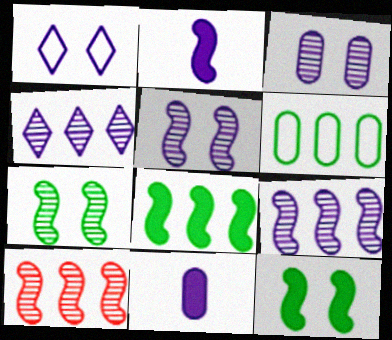[[1, 9, 11]]